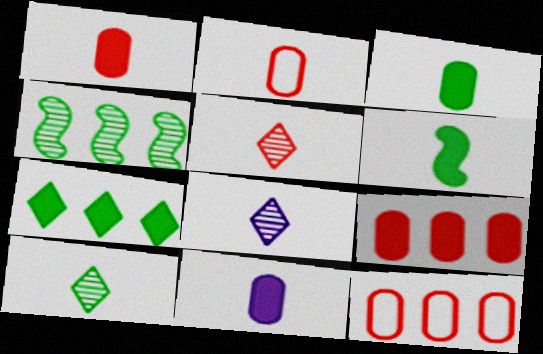[[1, 3, 11], 
[2, 6, 8], 
[5, 8, 10]]